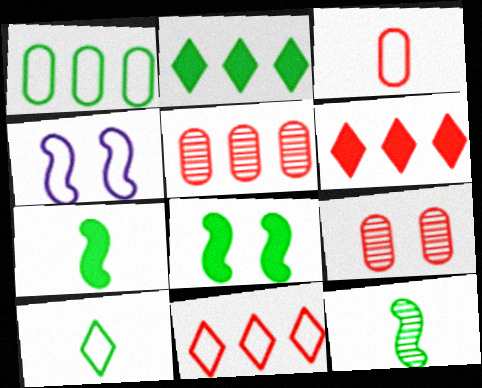[]